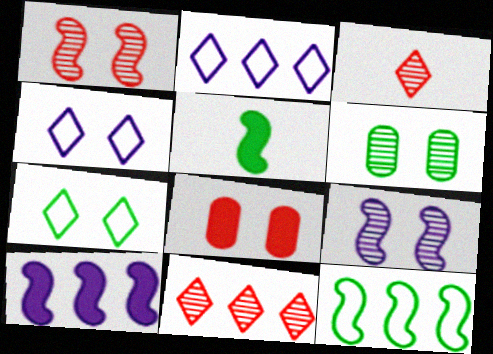[[7, 8, 9]]